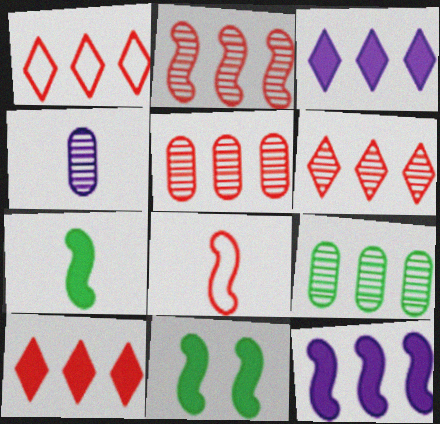[[1, 4, 11], 
[1, 6, 10], 
[1, 9, 12], 
[2, 5, 6]]